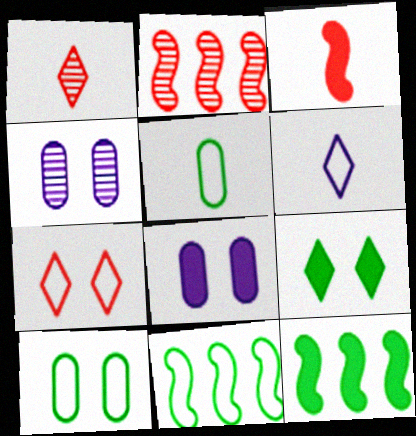[[1, 8, 11]]